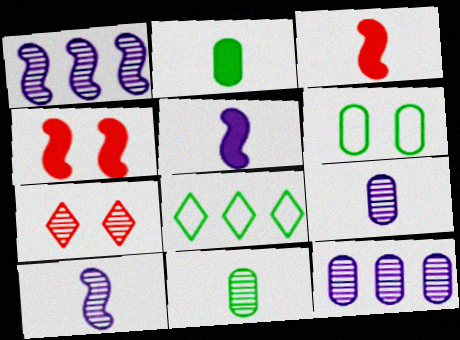[[1, 7, 11], 
[4, 8, 9]]